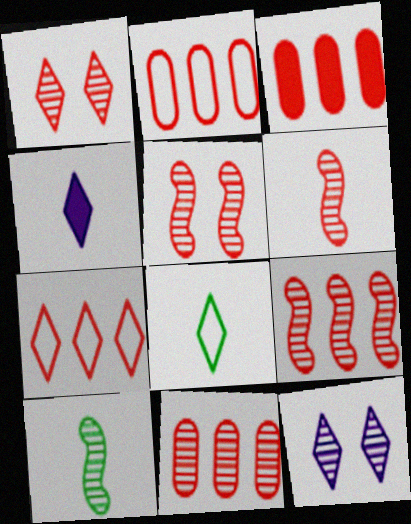[[1, 6, 11], 
[2, 3, 11], 
[3, 7, 9], 
[5, 6, 9], 
[10, 11, 12]]